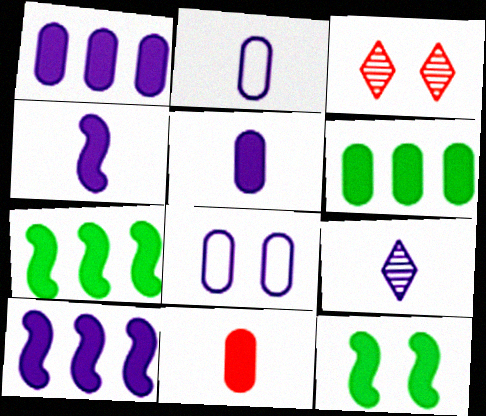[[2, 3, 7], 
[2, 4, 9], 
[3, 8, 12], 
[8, 9, 10]]